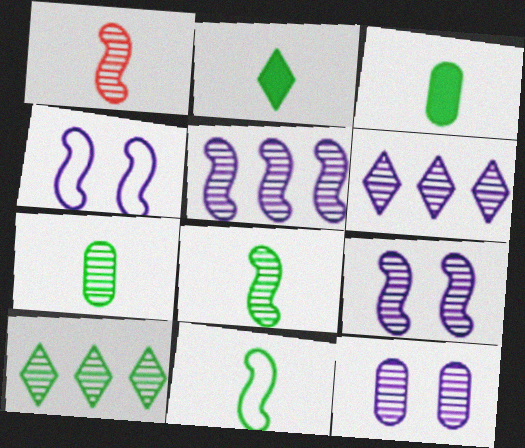[[1, 10, 12], 
[2, 7, 11]]